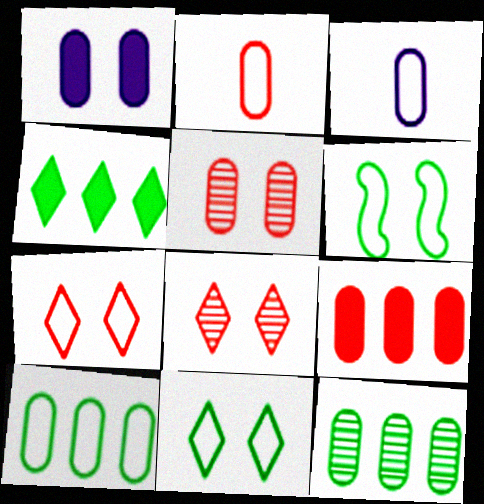[[1, 2, 12], 
[1, 6, 8], 
[2, 5, 9]]